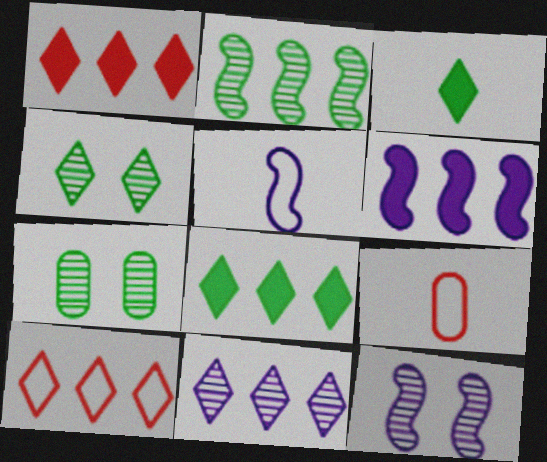[[1, 5, 7], 
[4, 6, 9], 
[5, 6, 12], 
[8, 9, 12], 
[8, 10, 11]]